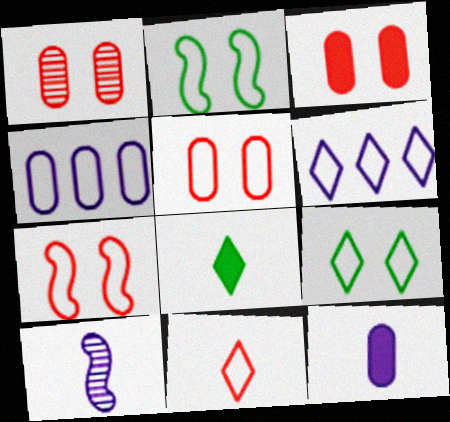[[1, 3, 5], 
[2, 4, 11], 
[6, 9, 11]]